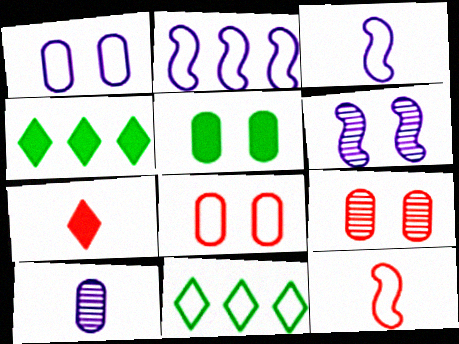[[1, 5, 9], 
[1, 11, 12], 
[3, 4, 9], 
[3, 8, 11]]